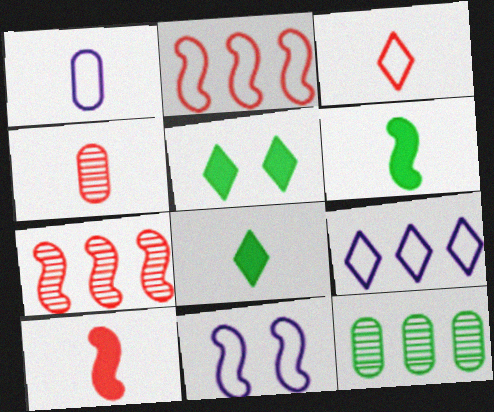[[1, 5, 7], 
[1, 9, 11], 
[3, 4, 10], 
[6, 7, 11]]